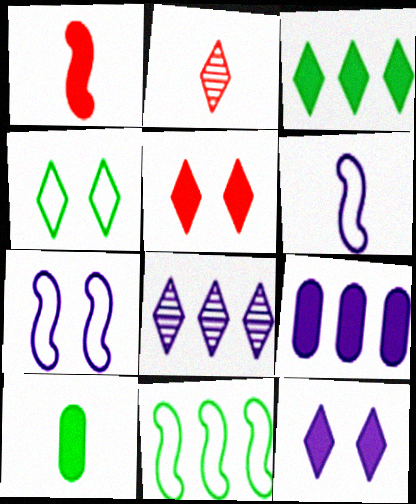[[2, 6, 10]]